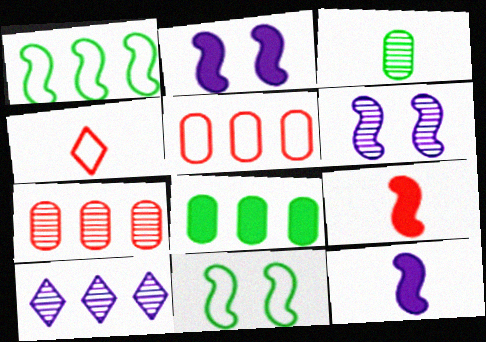[[1, 6, 9], 
[3, 4, 12], 
[4, 6, 8]]